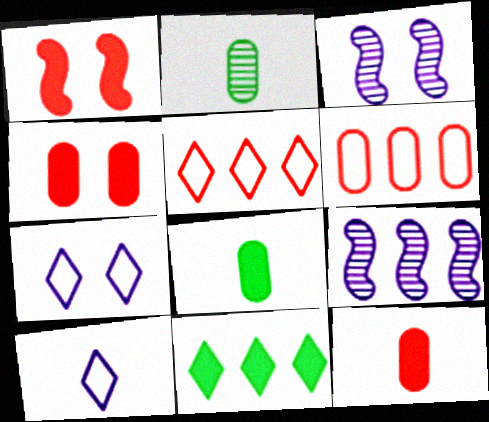[[3, 5, 8], 
[6, 9, 11]]